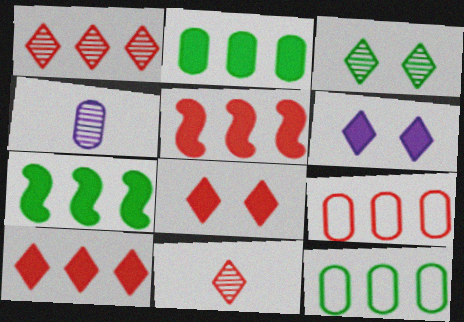[[1, 5, 9]]